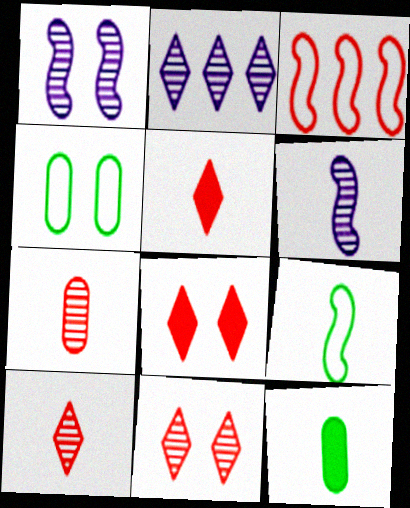[[1, 4, 8], 
[3, 7, 8]]